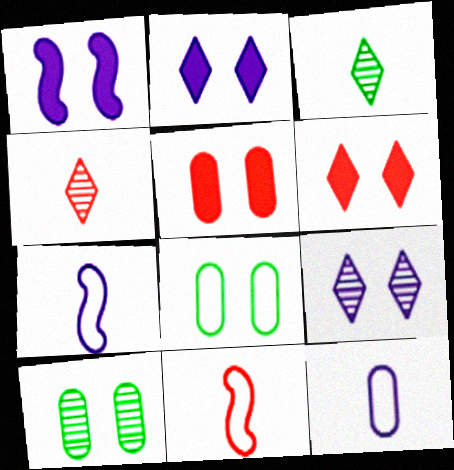[]